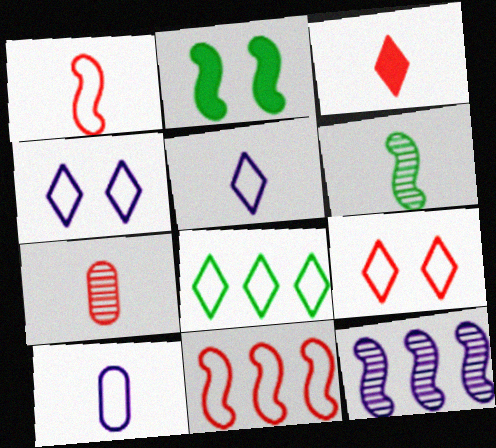[[1, 2, 12], 
[1, 3, 7], 
[3, 6, 10], 
[5, 8, 9]]